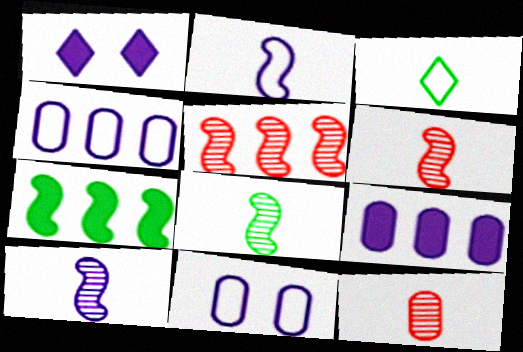[[1, 4, 10], 
[6, 8, 10]]